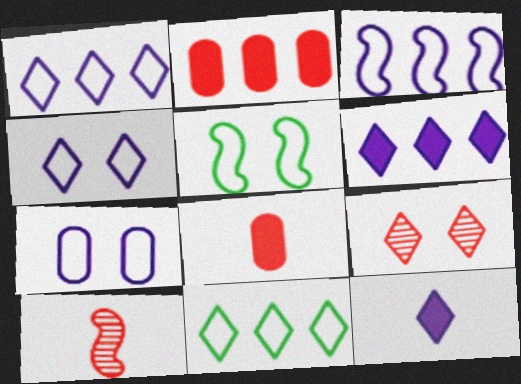[[9, 11, 12]]